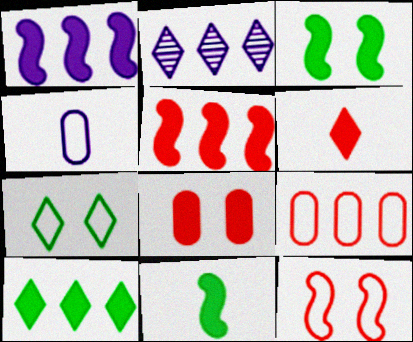[[2, 6, 7], 
[5, 6, 8]]